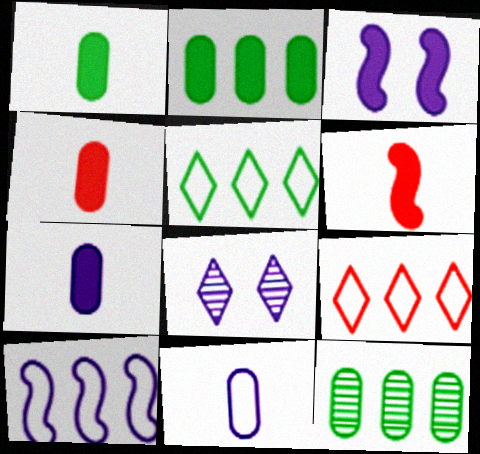[[1, 4, 7], 
[7, 8, 10]]